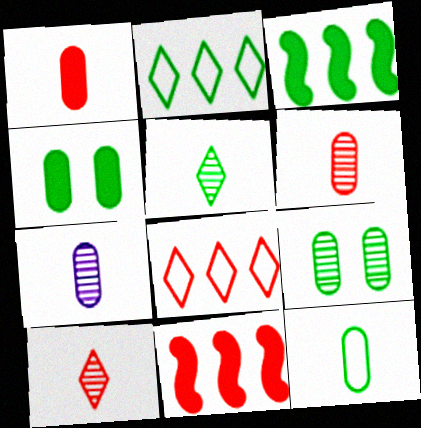[[1, 7, 12]]